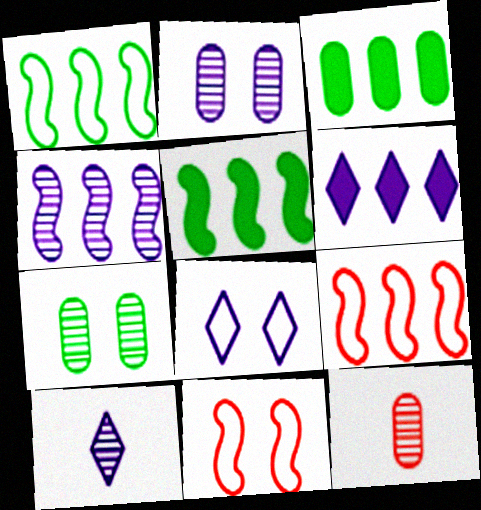[[2, 4, 10], 
[3, 10, 11], 
[4, 5, 9], 
[5, 8, 12], 
[6, 8, 10]]